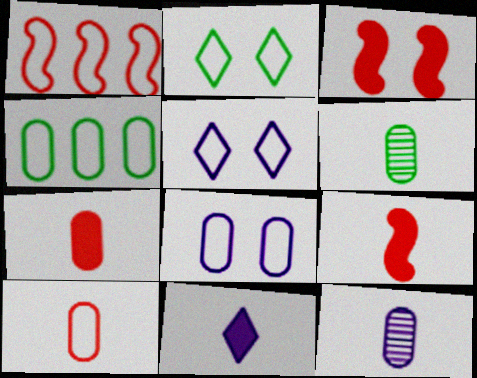[[4, 8, 10]]